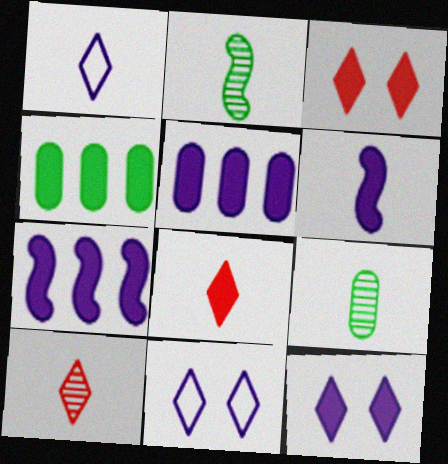[[3, 4, 6], 
[5, 6, 12]]